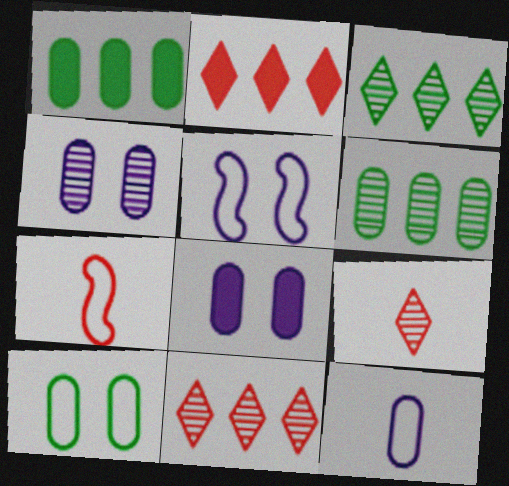[[1, 5, 9], 
[3, 7, 8]]